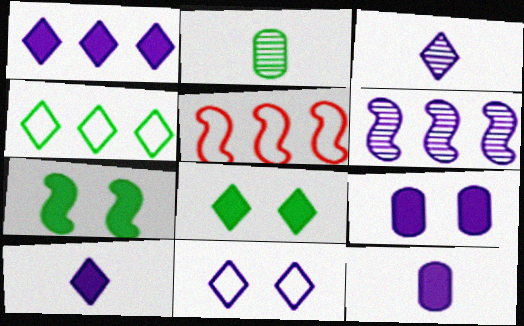[[1, 3, 11], 
[2, 4, 7], 
[6, 11, 12]]